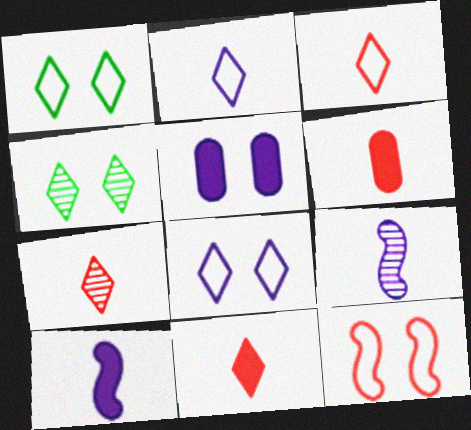[[3, 7, 11], 
[4, 5, 12]]